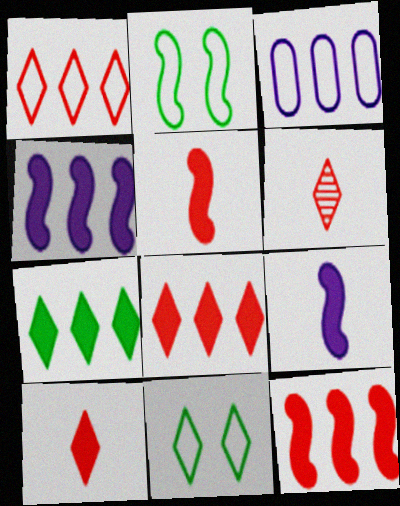[]